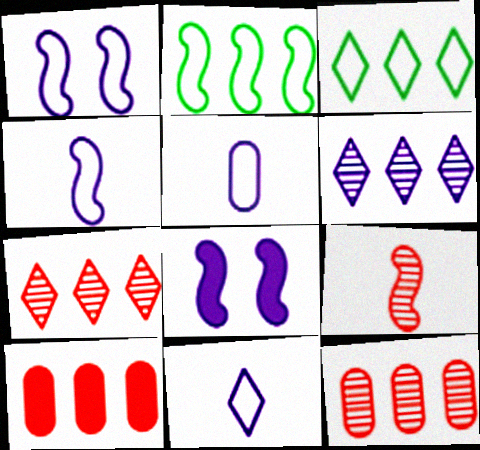[[2, 6, 10], 
[2, 8, 9], 
[4, 5, 11], 
[5, 6, 8]]